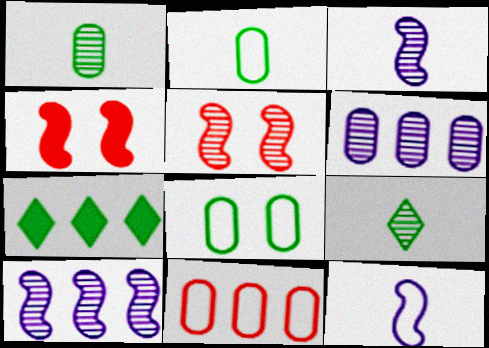[[5, 6, 9], 
[7, 10, 11]]